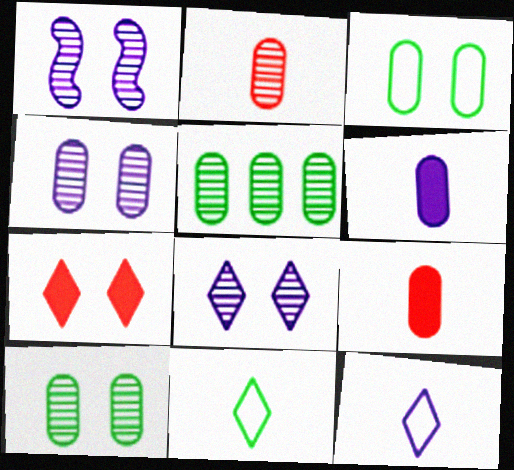[[1, 3, 7], 
[1, 4, 8], 
[2, 4, 5]]